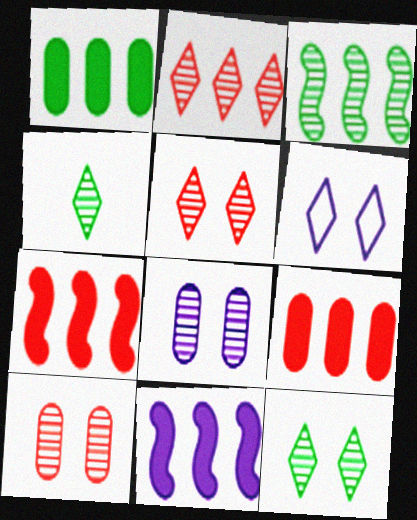[]